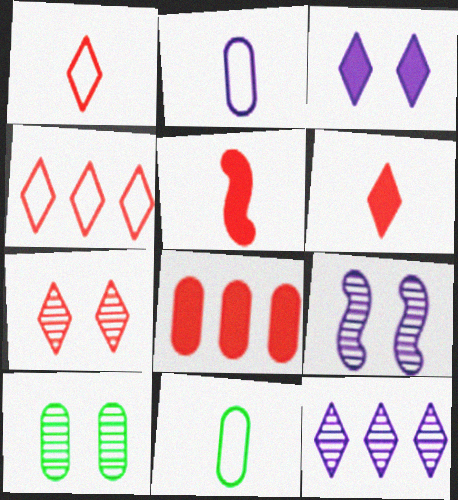[[2, 8, 10], 
[4, 6, 7], 
[7, 9, 10]]